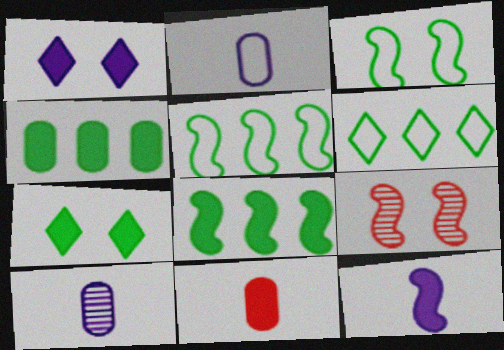[[1, 8, 11], 
[5, 9, 12]]